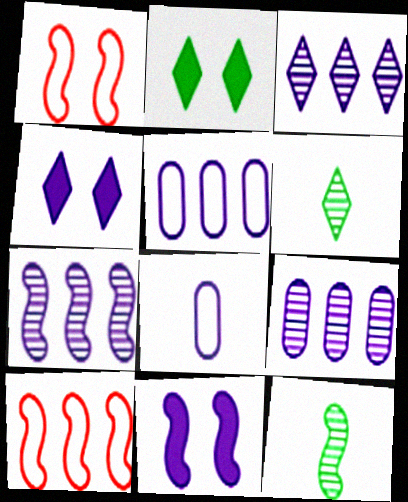[[3, 7, 9], 
[3, 8, 11], 
[4, 7, 8], 
[10, 11, 12]]